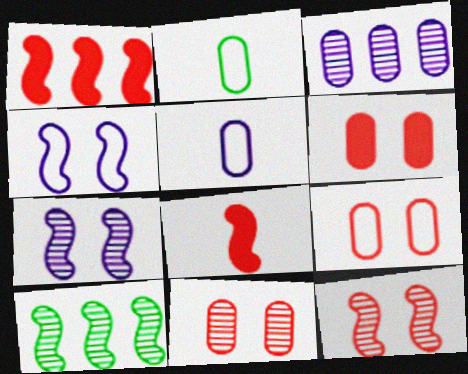[[2, 3, 6], 
[4, 8, 10], 
[6, 9, 11]]